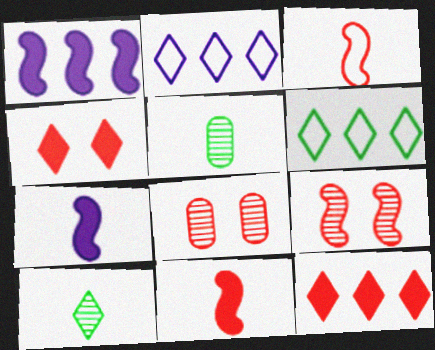[[2, 4, 10], 
[3, 8, 12], 
[6, 7, 8]]